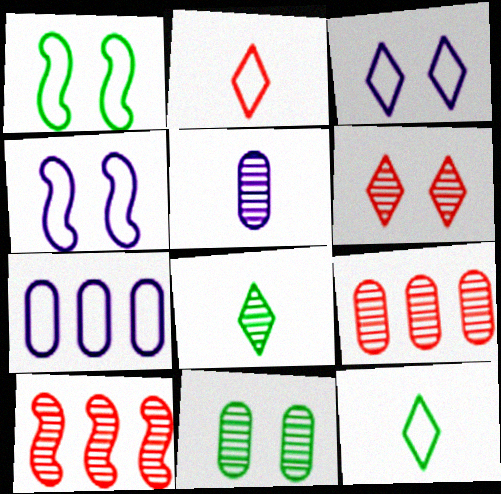[[1, 2, 7], 
[5, 9, 11]]